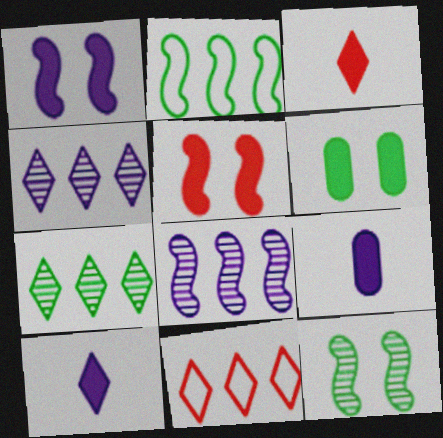[[9, 11, 12]]